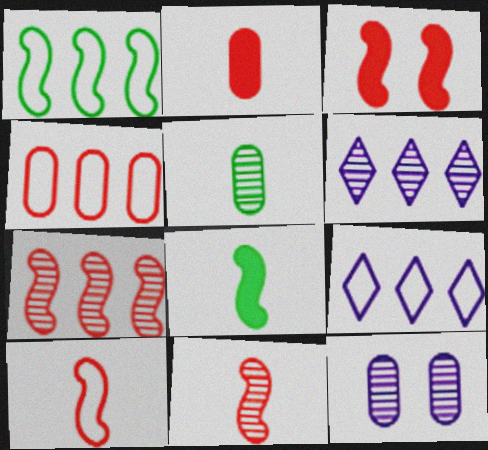[[1, 4, 9], 
[3, 5, 9], 
[3, 7, 10]]